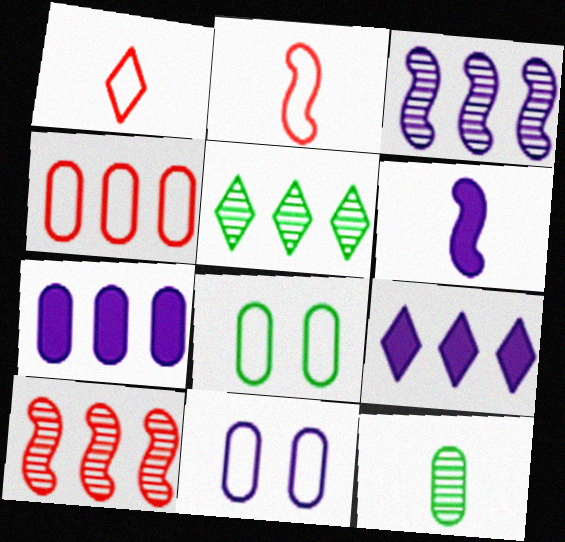[[1, 6, 12]]